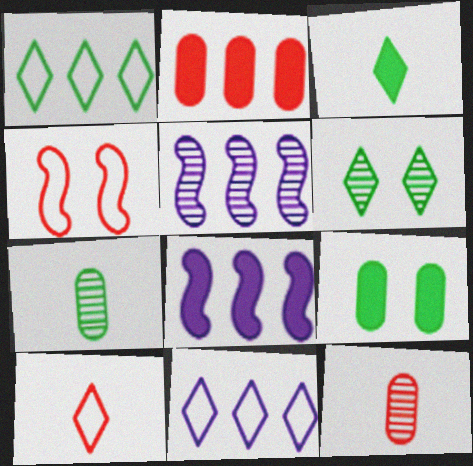[[1, 2, 5], 
[1, 3, 6], 
[5, 6, 12], 
[5, 9, 10]]